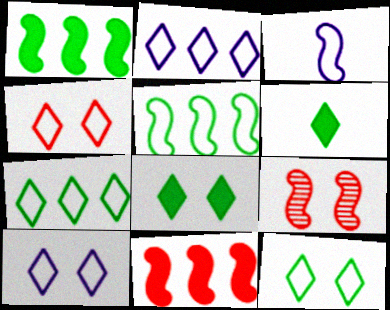[[1, 3, 9], 
[4, 10, 12]]